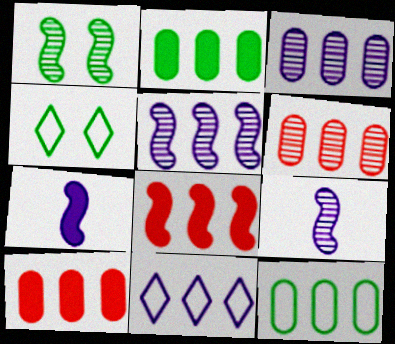[[3, 10, 12], 
[4, 6, 7], 
[4, 9, 10]]